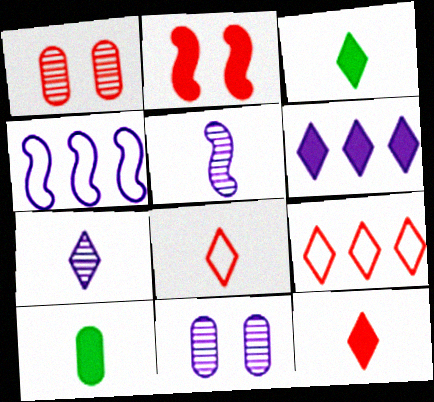[[1, 3, 4], 
[2, 6, 10], 
[3, 7, 8], 
[5, 8, 10]]